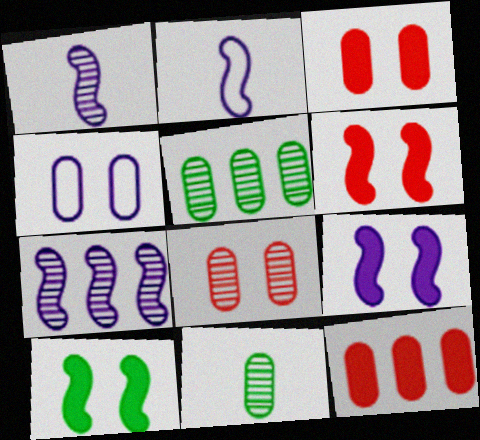[[2, 7, 9], 
[4, 11, 12], 
[6, 9, 10]]